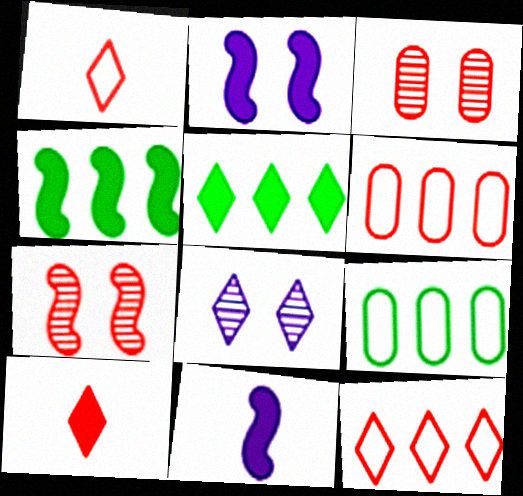[[1, 5, 8], 
[6, 7, 10]]